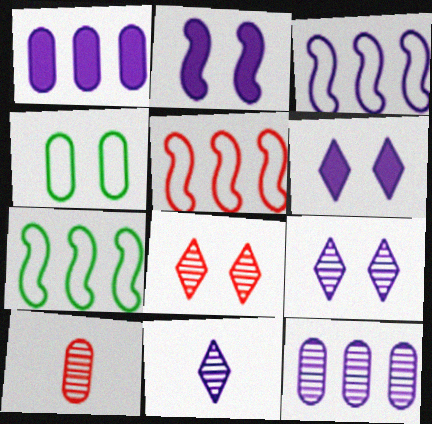[[1, 4, 10], 
[2, 4, 8], 
[3, 5, 7], 
[6, 7, 10]]